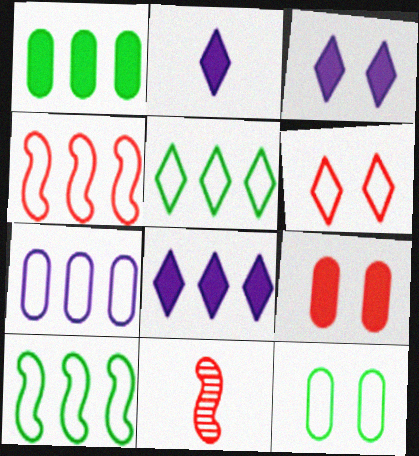[[2, 3, 8], 
[4, 5, 7], 
[8, 11, 12]]